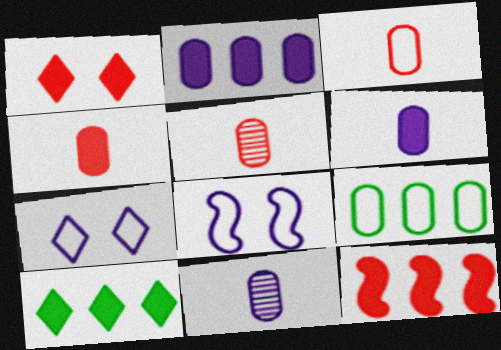[[1, 4, 12], 
[2, 10, 12], 
[3, 4, 5], 
[5, 8, 10]]